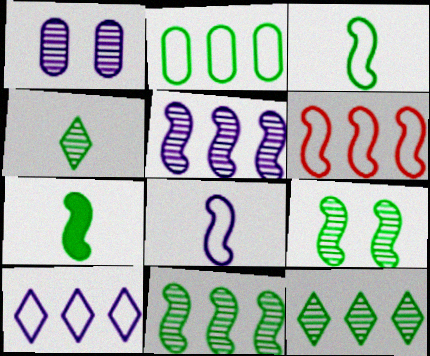[[2, 6, 10]]